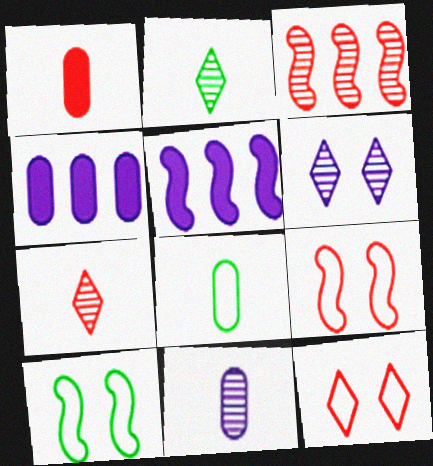[[1, 3, 12], 
[1, 8, 11], 
[2, 4, 9], 
[4, 7, 10]]